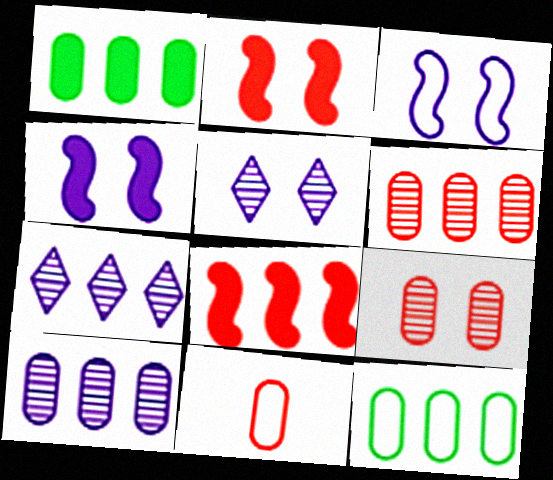[[7, 8, 12]]